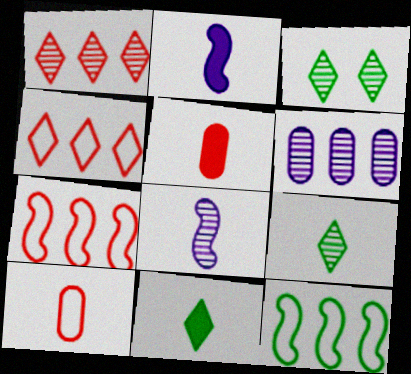[[2, 5, 11], 
[2, 9, 10], 
[8, 10, 11]]